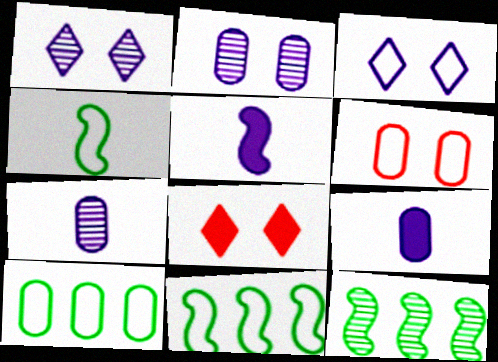[[7, 8, 11]]